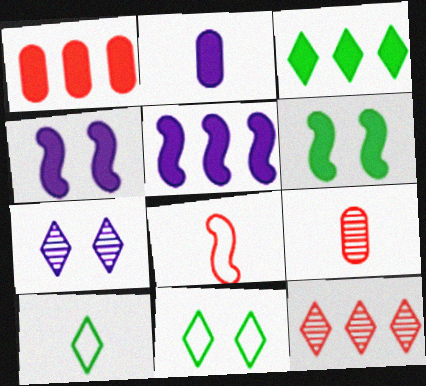[[1, 3, 5], 
[5, 9, 11]]